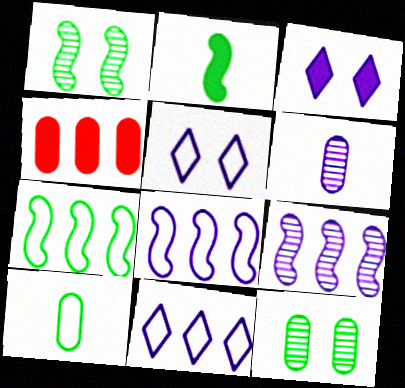[[1, 2, 7], 
[2, 3, 4], 
[3, 6, 8]]